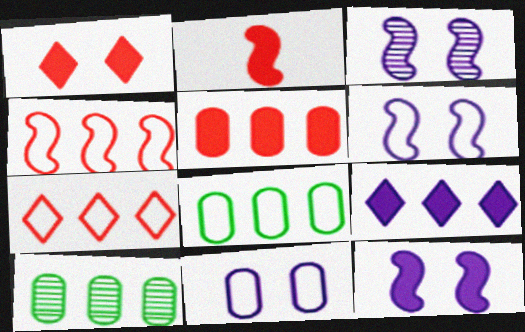[[1, 2, 5], 
[3, 6, 12], 
[4, 9, 10]]